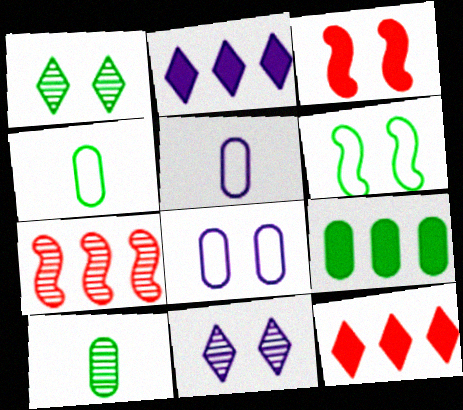[[1, 3, 8], 
[7, 10, 11]]